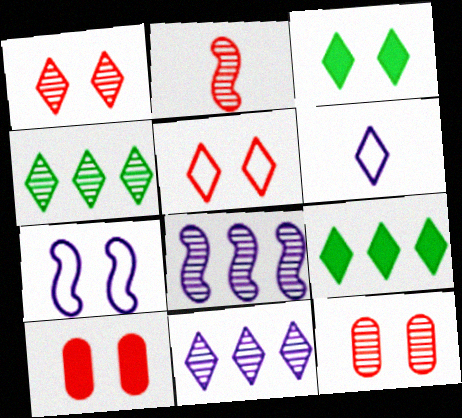[[1, 6, 9], 
[3, 7, 12]]